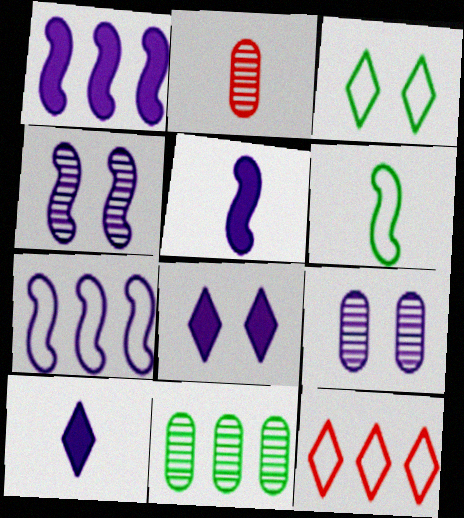[[1, 2, 3], 
[1, 11, 12], 
[2, 6, 10], 
[2, 9, 11], 
[4, 5, 7], 
[7, 9, 10]]